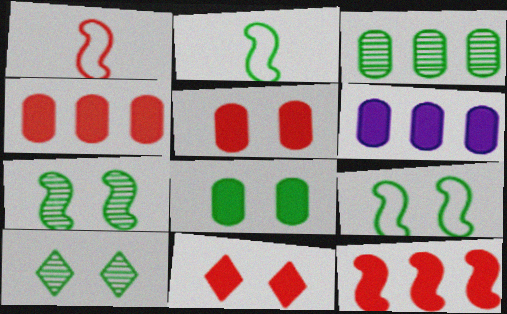[[1, 6, 10], 
[8, 9, 10]]